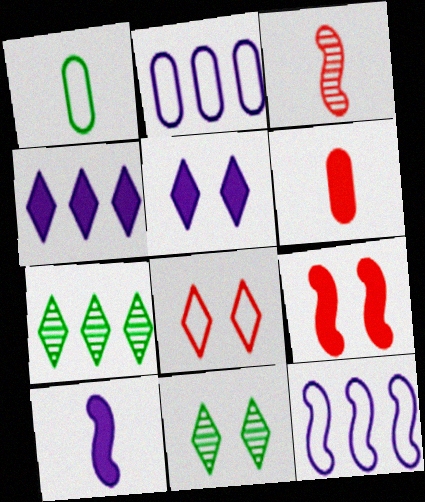[[1, 8, 12], 
[5, 8, 11], 
[6, 11, 12]]